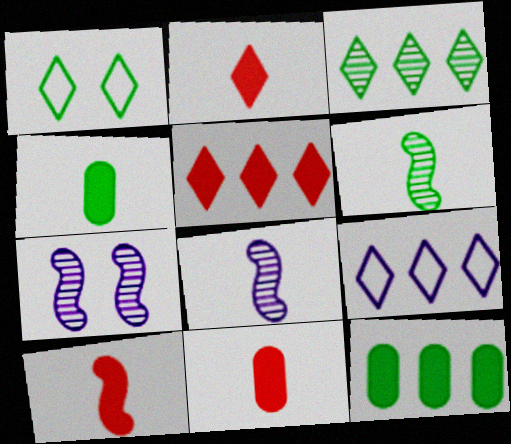[[1, 6, 12], 
[2, 10, 11], 
[3, 5, 9]]